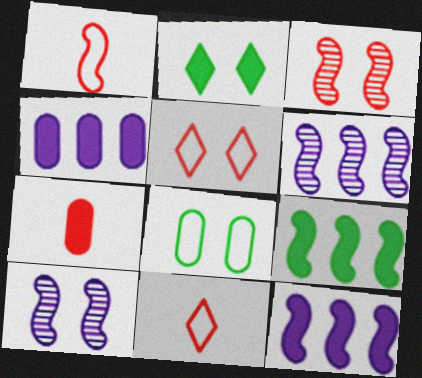[[1, 9, 10], 
[2, 7, 12]]